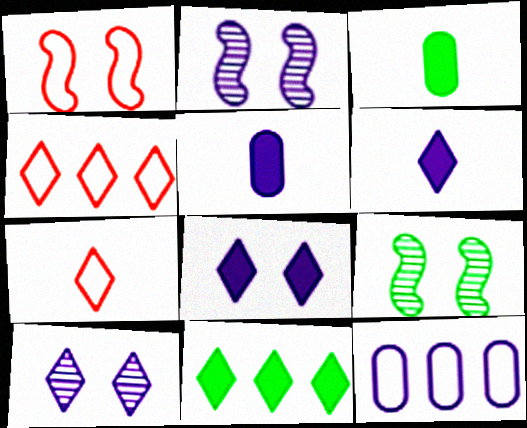[[2, 3, 4], 
[2, 6, 12], 
[4, 5, 9], 
[7, 10, 11]]